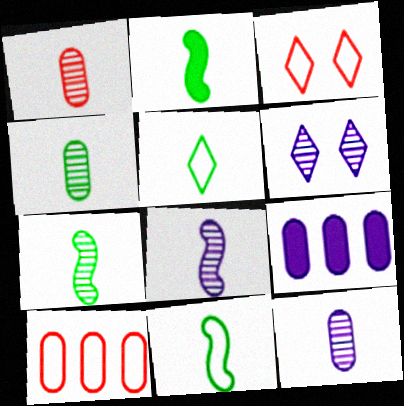[[1, 4, 12], 
[2, 4, 5], 
[2, 6, 10], 
[2, 7, 11], 
[3, 7, 9]]